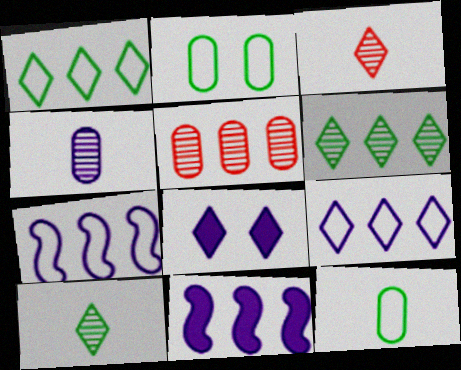[[1, 3, 8], 
[1, 5, 11], 
[2, 3, 11], 
[4, 7, 8]]